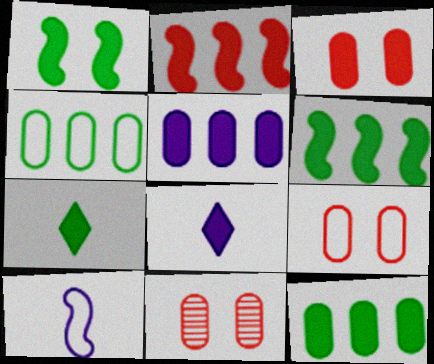[[1, 7, 12], 
[3, 6, 8], 
[3, 9, 11]]